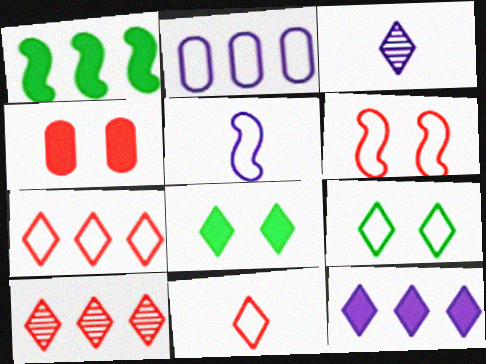[[1, 2, 10], 
[3, 7, 8]]